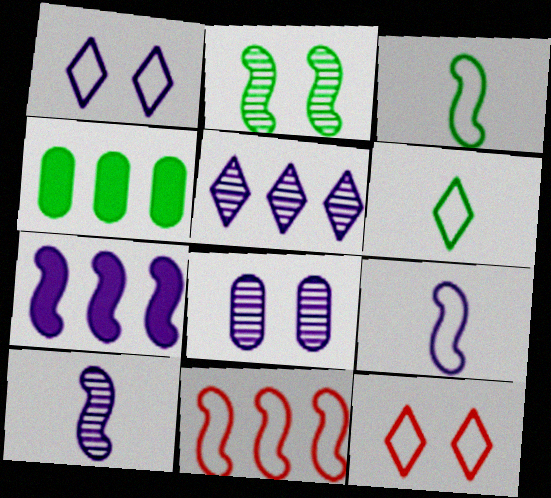[[2, 4, 6], 
[4, 5, 11], 
[4, 10, 12], 
[5, 8, 10]]